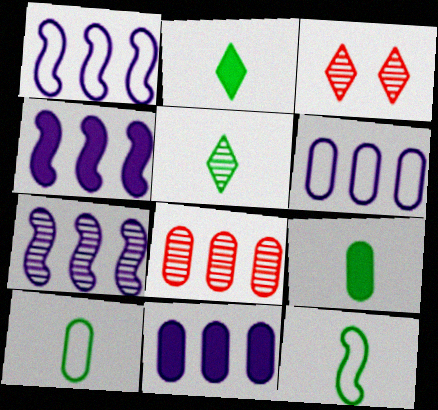[[1, 3, 9], 
[1, 4, 7], 
[3, 4, 10], 
[3, 11, 12], 
[5, 9, 12]]